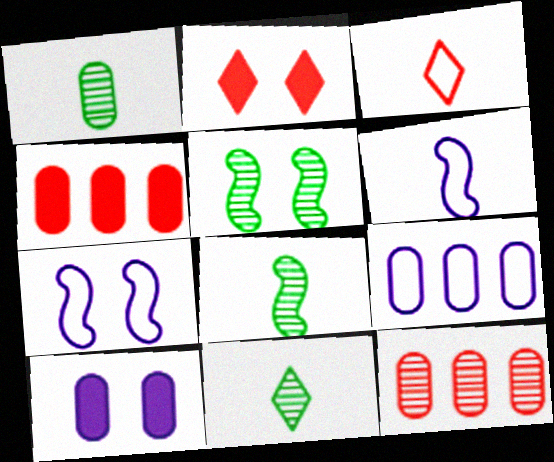[[1, 8, 11], 
[2, 8, 9], 
[4, 7, 11]]